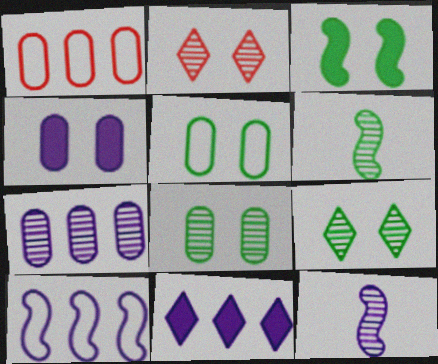[[2, 6, 7], 
[3, 5, 9], 
[7, 10, 11]]